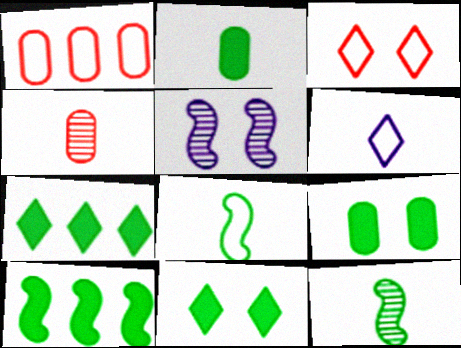[[2, 10, 11], 
[3, 5, 9]]